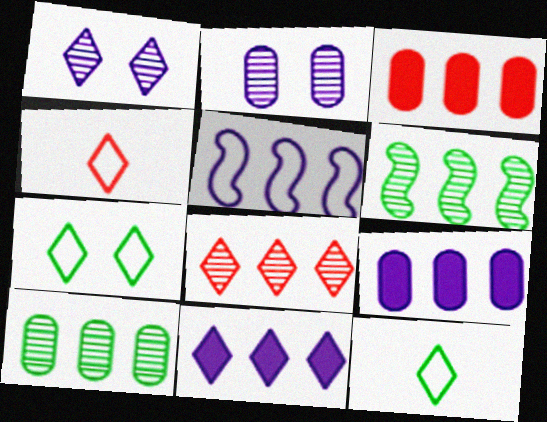[]